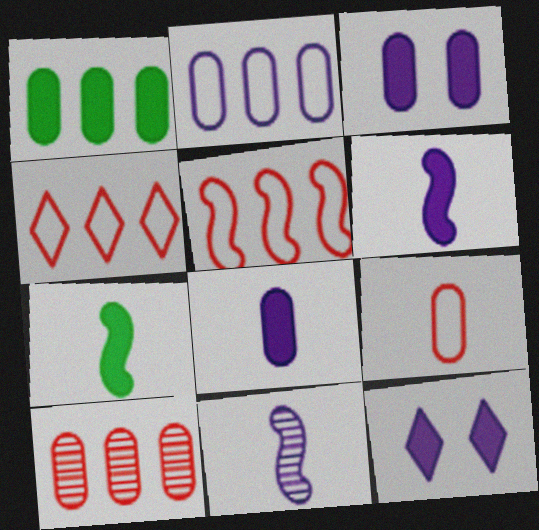[[1, 2, 10], 
[2, 11, 12]]